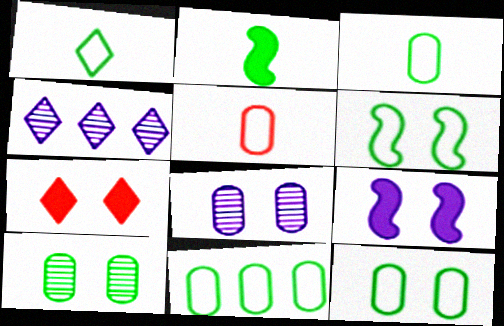[[1, 4, 7], 
[1, 6, 11], 
[3, 11, 12], 
[6, 7, 8]]